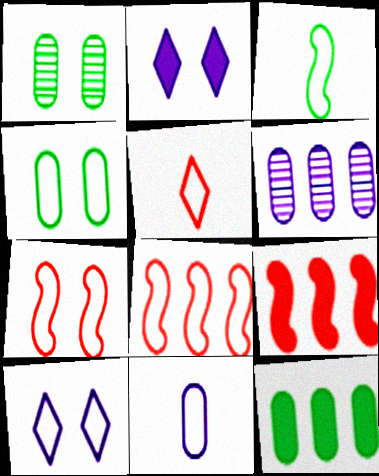[[1, 2, 7], 
[3, 5, 11], 
[4, 7, 10]]